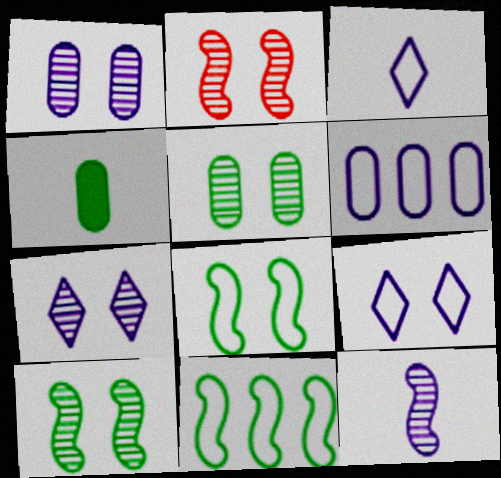[[2, 5, 7]]